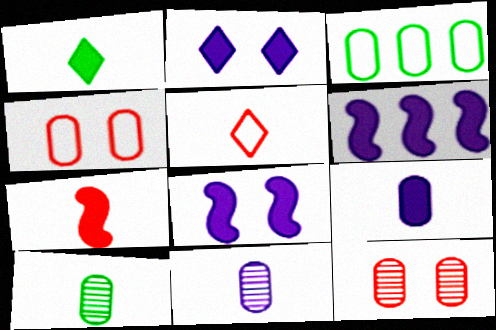[[1, 7, 9], 
[2, 6, 9], 
[3, 9, 12]]